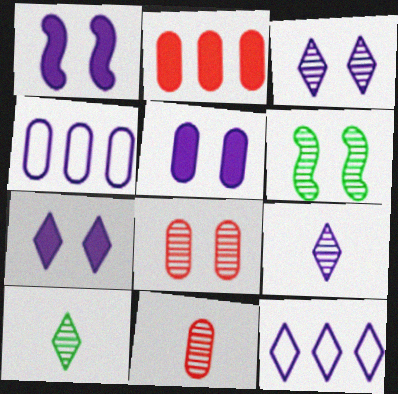[[1, 4, 9], 
[1, 5, 7], 
[3, 6, 8], 
[7, 9, 12]]